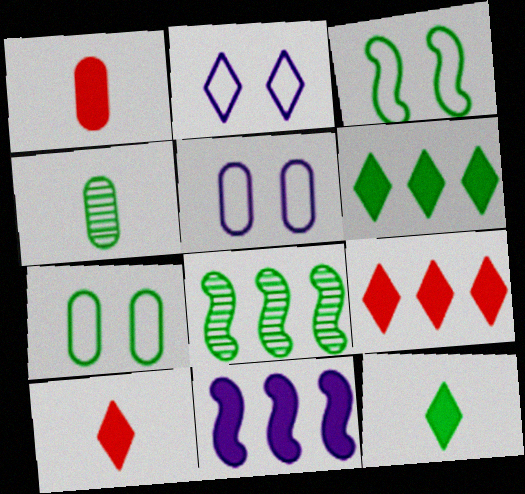[[1, 2, 8], 
[3, 4, 6], 
[5, 8, 10], 
[7, 8, 12]]